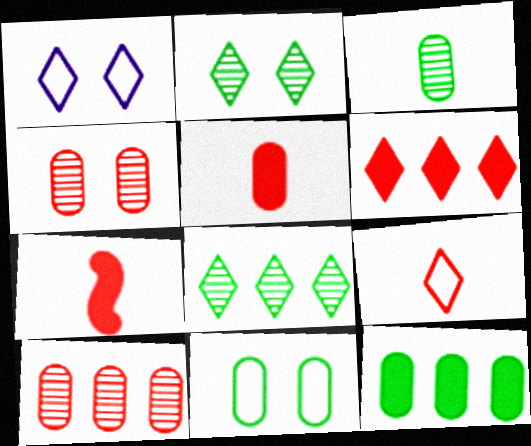[[3, 11, 12]]